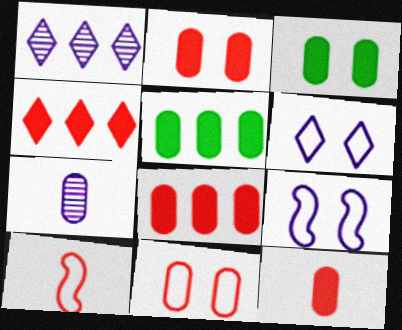[[1, 3, 10], 
[2, 8, 12], 
[5, 7, 11]]